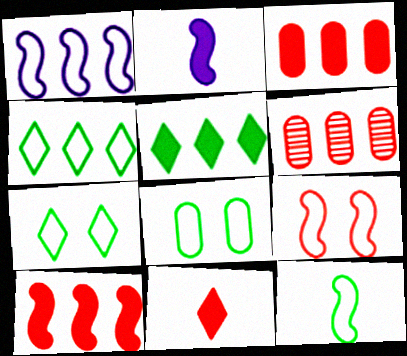[[1, 5, 6], 
[1, 9, 12], 
[2, 6, 7], 
[4, 8, 12], 
[6, 9, 11]]